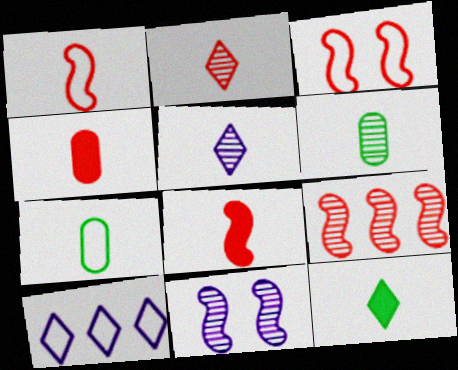[[1, 2, 4], 
[3, 7, 10], 
[3, 8, 9], 
[5, 7, 8]]